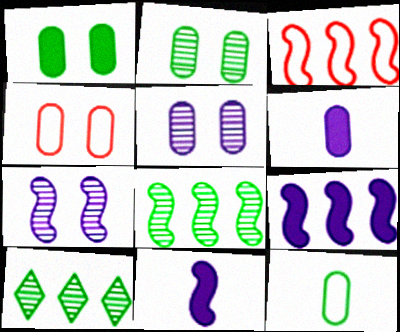[[1, 4, 5], 
[3, 8, 9], 
[4, 10, 11]]